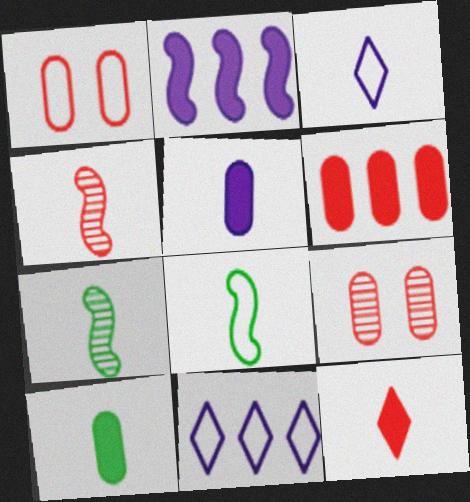[[1, 8, 11], 
[3, 4, 10]]